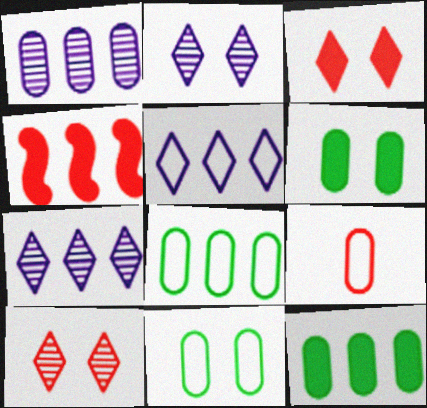[[1, 6, 9], 
[4, 7, 8], 
[4, 9, 10]]